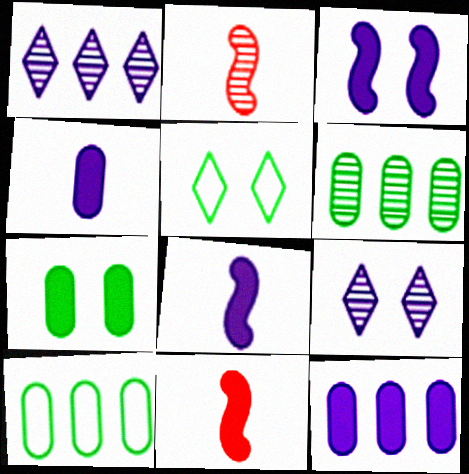[[2, 5, 12], 
[2, 6, 9], 
[9, 10, 11]]